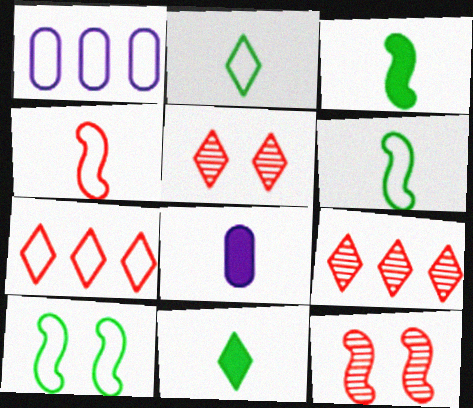[[1, 3, 5], 
[1, 11, 12], 
[8, 9, 10]]